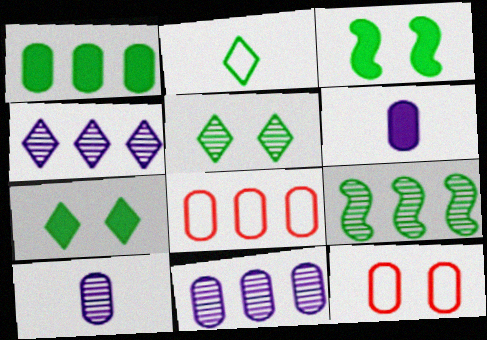[[1, 8, 11], 
[1, 10, 12]]